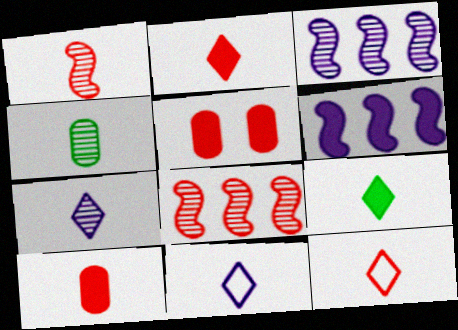[[1, 4, 7], 
[1, 10, 12], 
[5, 6, 9], 
[5, 8, 12], 
[7, 9, 12]]